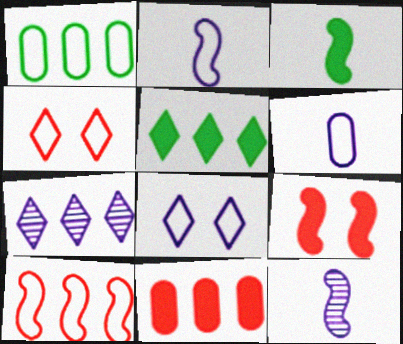[[1, 2, 4]]